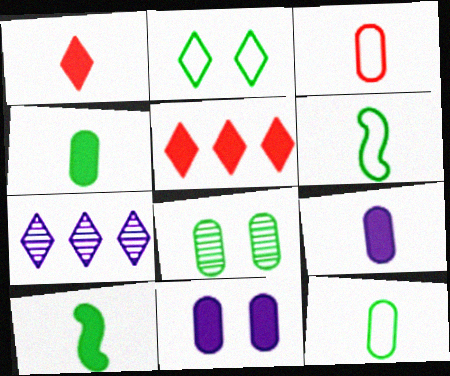[[1, 2, 7], 
[1, 9, 10], 
[5, 10, 11]]